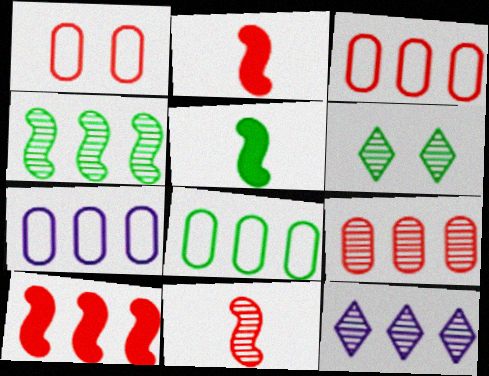[[1, 5, 12], 
[2, 6, 7], 
[3, 7, 8], 
[4, 9, 12], 
[5, 6, 8], 
[8, 10, 12]]